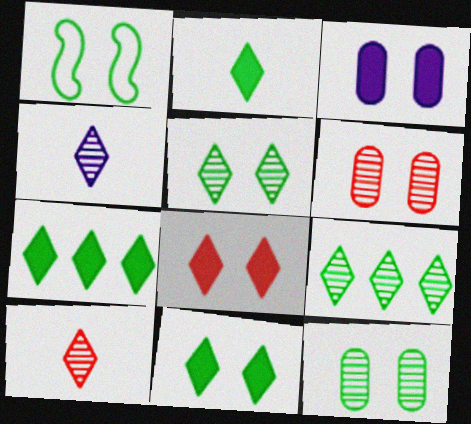[[1, 11, 12], 
[2, 7, 11]]